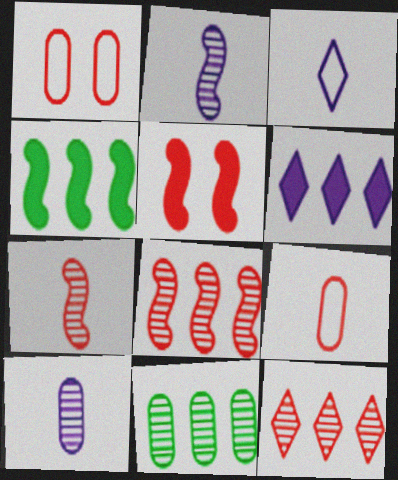[[3, 5, 11], 
[5, 9, 12]]